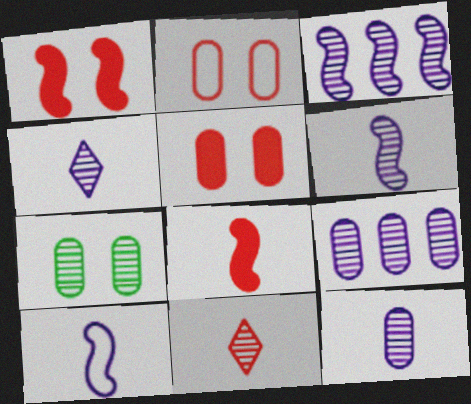[[3, 7, 11], 
[4, 6, 12]]